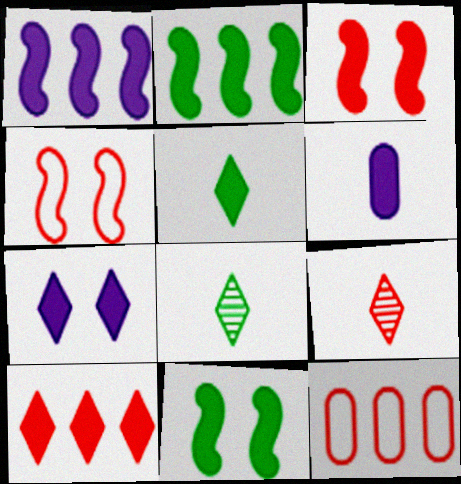[[1, 6, 7], 
[3, 9, 12], 
[5, 7, 10], 
[6, 10, 11]]